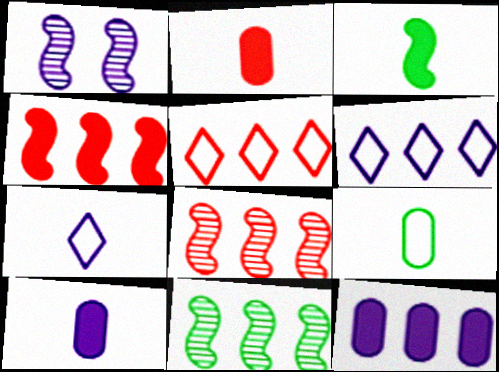[[1, 6, 10], 
[1, 7, 12], 
[5, 11, 12]]